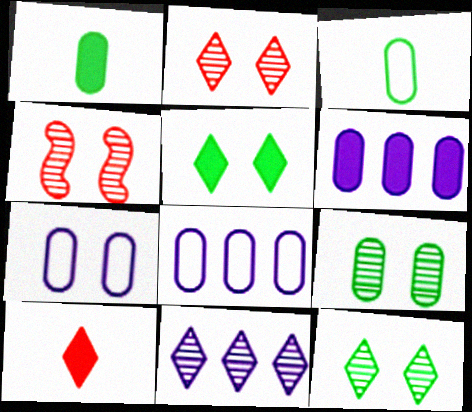[[4, 5, 7]]